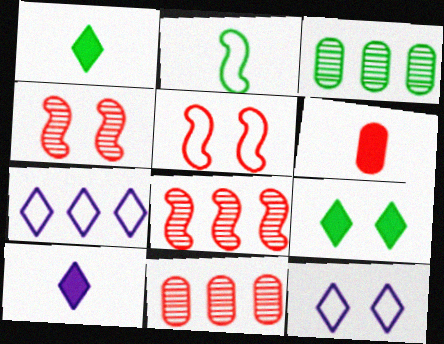[[2, 3, 9], 
[3, 5, 10]]